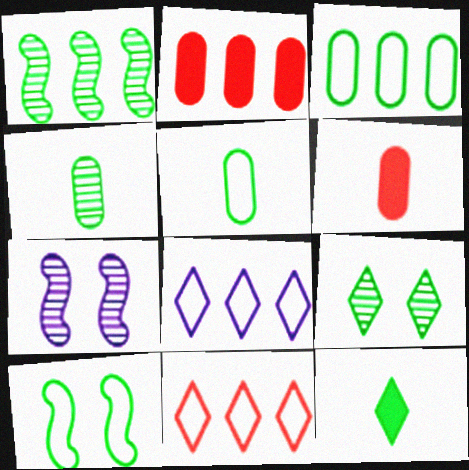[[1, 2, 8], 
[1, 4, 9]]